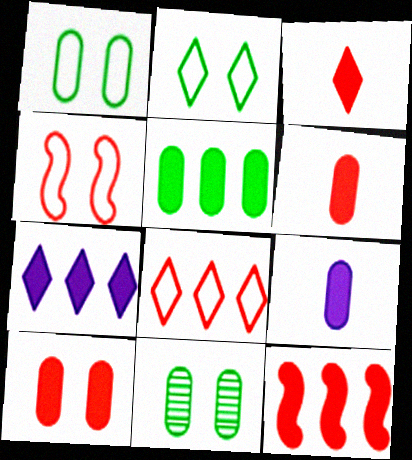[[3, 10, 12], 
[5, 7, 12], 
[5, 9, 10]]